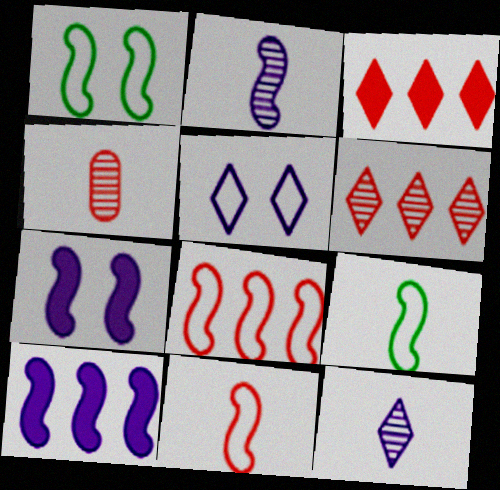[]